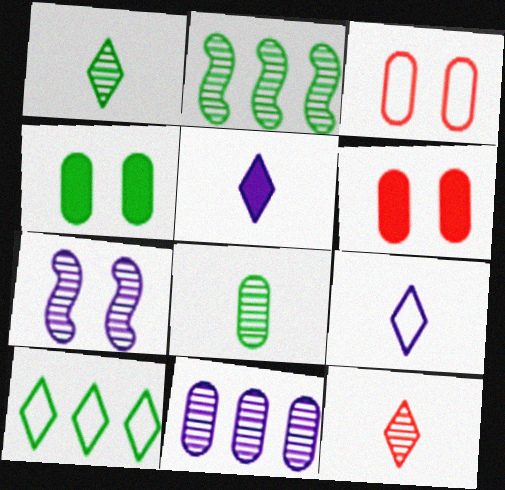[[2, 3, 5], 
[2, 6, 9]]